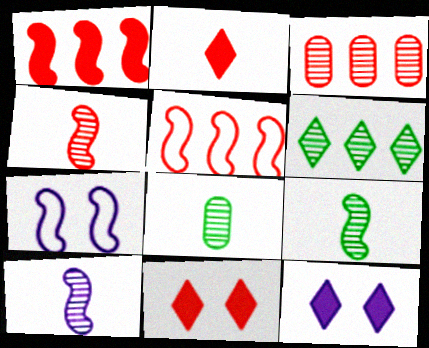[[1, 7, 9], 
[4, 9, 10], 
[5, 8, 12]]